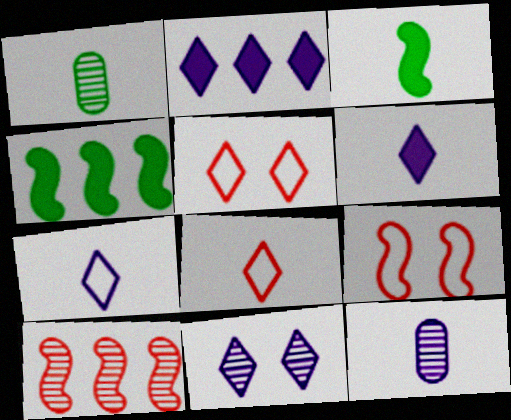[[1, 2, 9], 
[1, 10, 11], 
[2, 7, 11], 
[3, 8, 12], 
[4, 5, 12]]